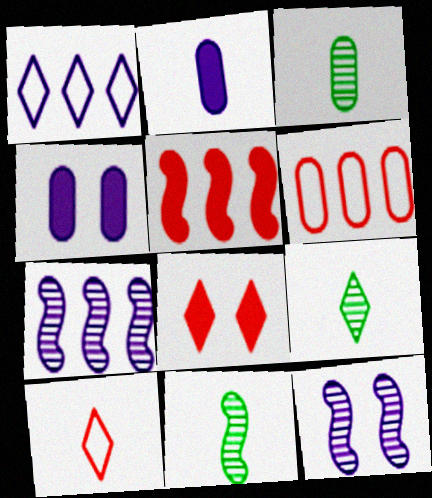[[1, 2, 12], 
[1, 8, 9], 
[2, 10, 11], 
[3, 4, 6], 
[3, 9, 11]]